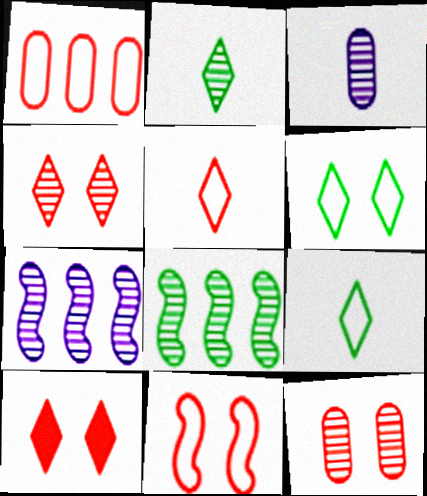[[1, 5, 11], 
[2, 7, 12], 
[3, 4, 8], 
[10, 11, 12]]